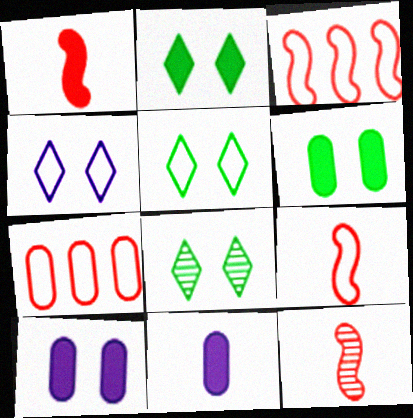[[1, 9, 12], 
[2, 5, 8], 
[3, 8, 11]]